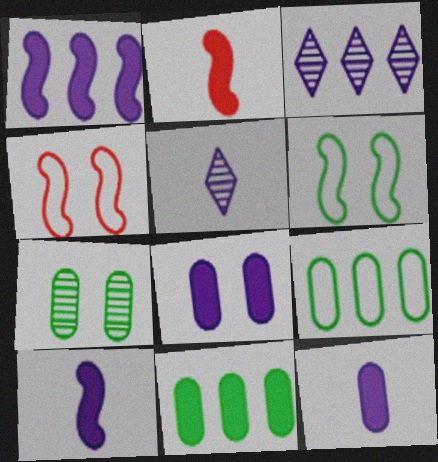[[4, 5, 11]]